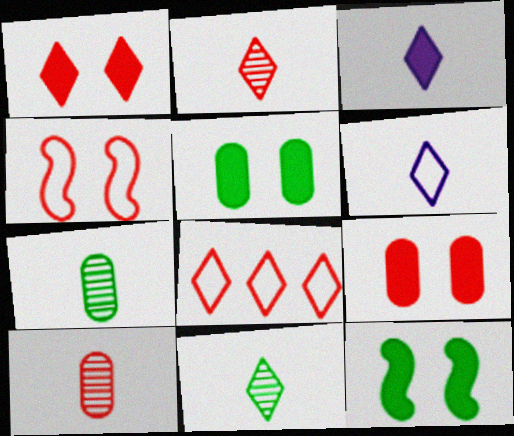[[1, 2, 8]]